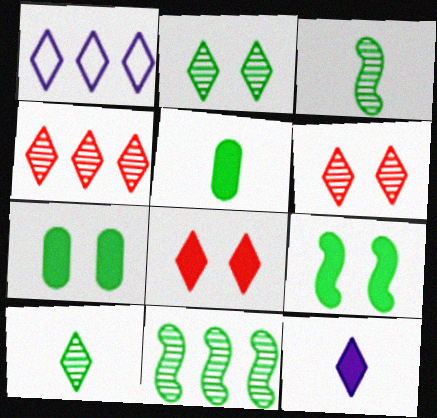[[1, 8, 10]]